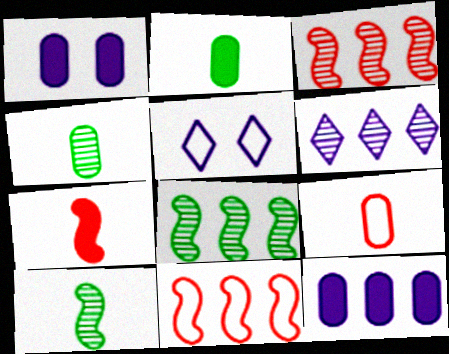[[2, 3, 5]]